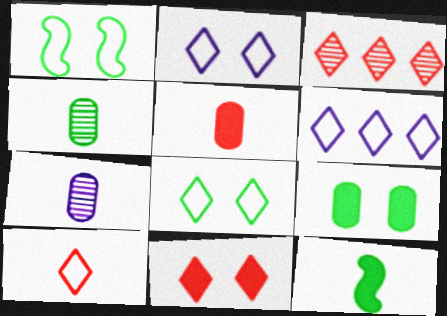[[3, 10, 11], 
[6, 8, 10], 
[7, 10, 12]]